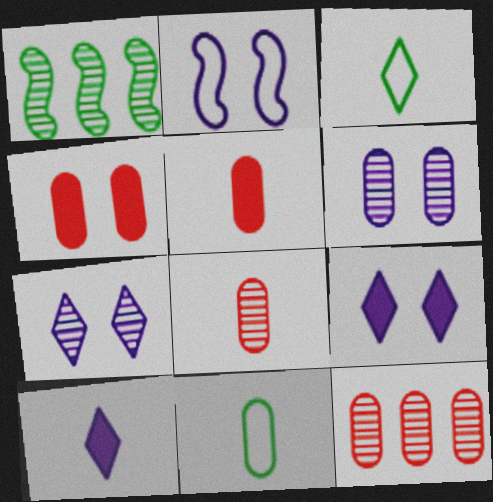[[1, 7, 8], 
[2, 6, 9]]